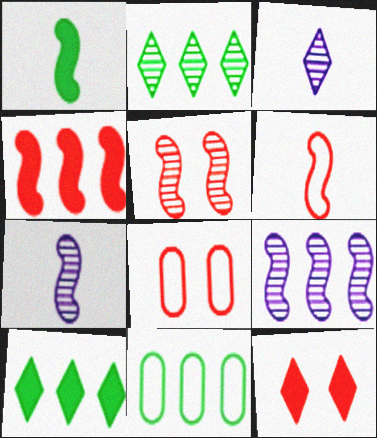[[1, 6, 7], 
[4, 5, 6], 
[5, 8, 12], 
[7, 8, 10], 
[7, 11, 12]]